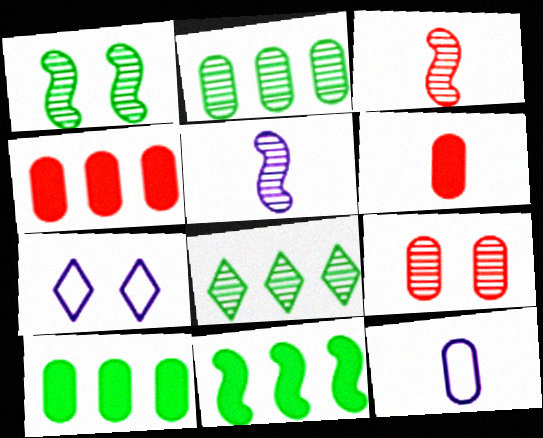[[3, 7, 10], 
[5, 8, 9], 
[9, 10, 12]]